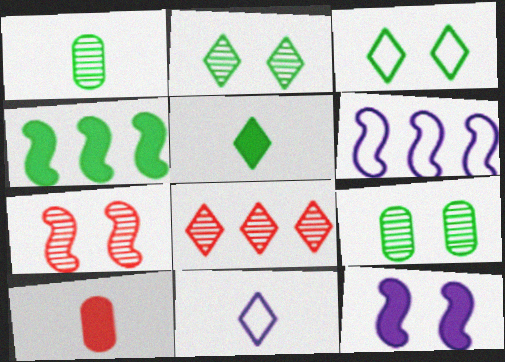[[1, 3, 4], 
[2, 6, 10]]